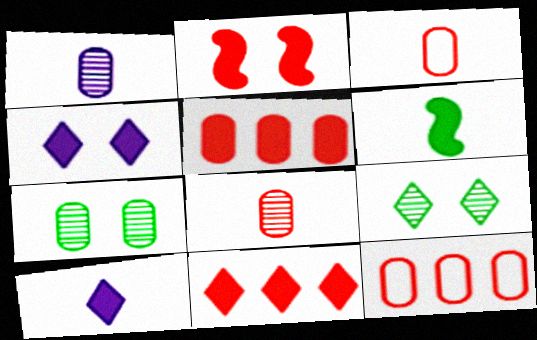[[4, 5, 6]]